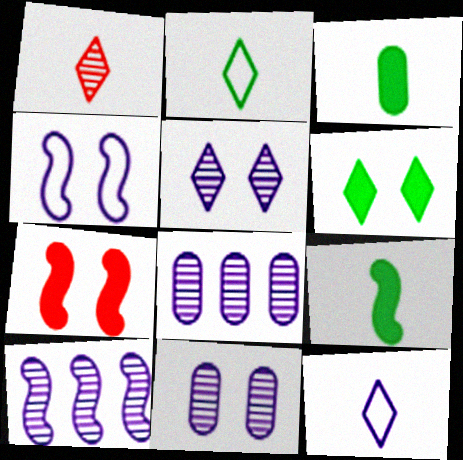[[2, 7, 8]]